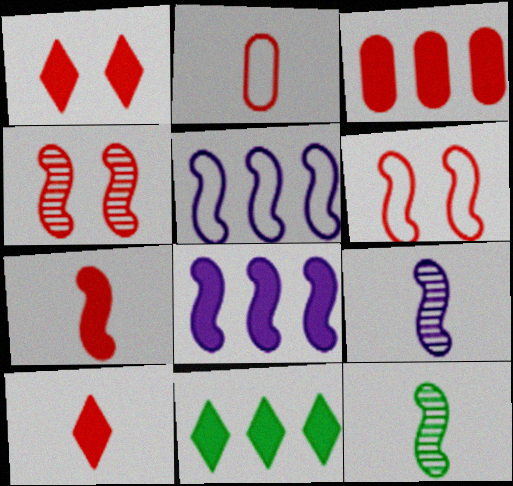[[1, 3, 7], 
[3, 8, 11], 
[6, 8, 12]]